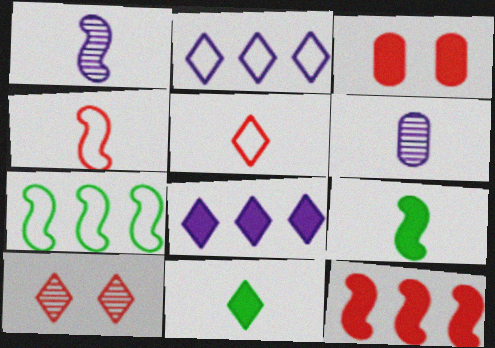[[1, 4, 9], 
[2, 10, 11], 
[3, 8, 9], 
[4, 6, 11], 
[5, 6, 9]]